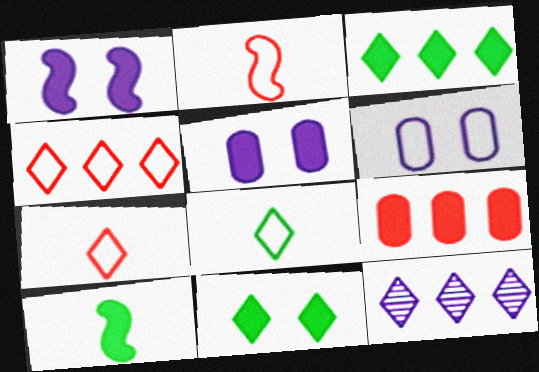[[3, 4, 12], 
[7, 11, 12]]